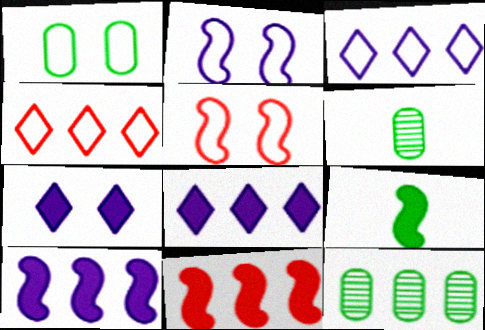[[3, 11, 12], 
[4, 10, 12], 
[5, 6, 8]]